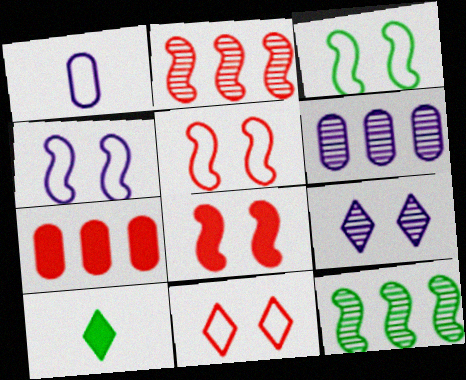[[3, 4, 5], 
[5, 6, 10]]